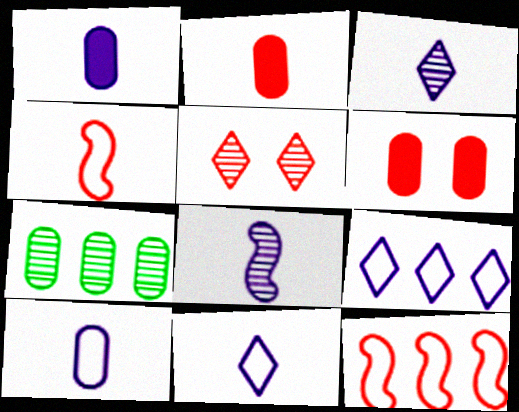[[1, 8, 11], 
[2, 5, 12], 
[5, 7, 8], 
[6, 7, 10]]